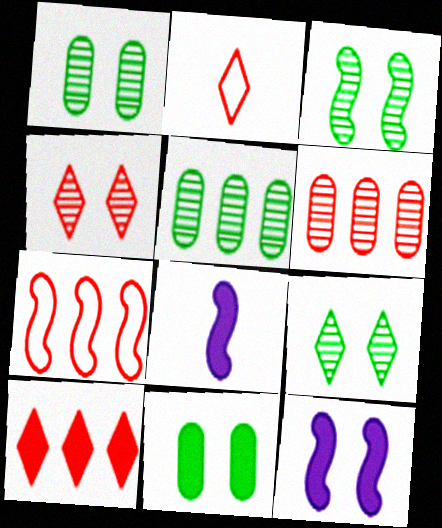[[1, 3, 9], 
[2, 4, 10], 
[2, 5, 12], 
[3, 7, 8], 
[6, 7, 10], 
[8, 10, 11]]